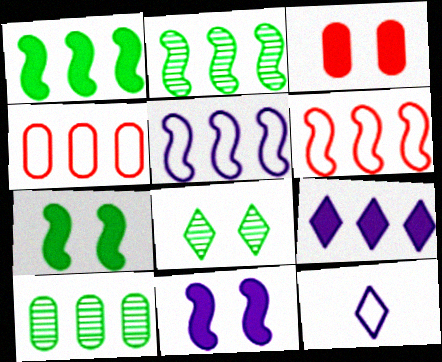[[2, 3, 12], 
[2, 4, 9], 
[6, 9, 10]]